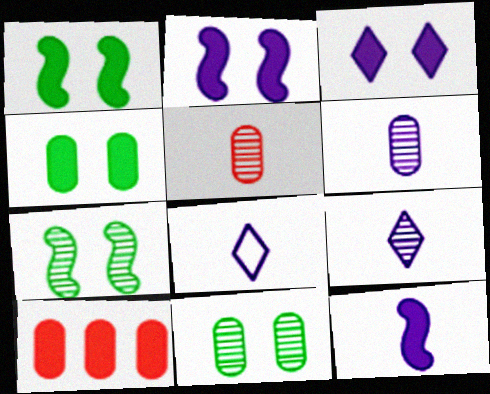[[6, 8, 12], 
[7, 8, 10]]